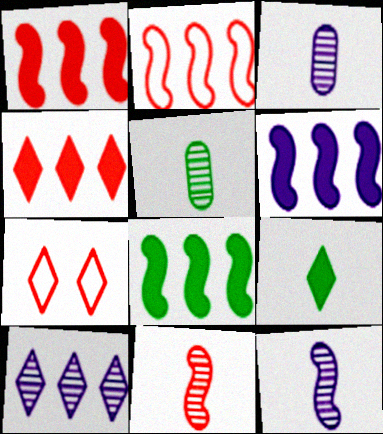[[1, 6, 8], 
[3, 7, 8], 
[5, 6, 7], 
[7, 9, 10]]